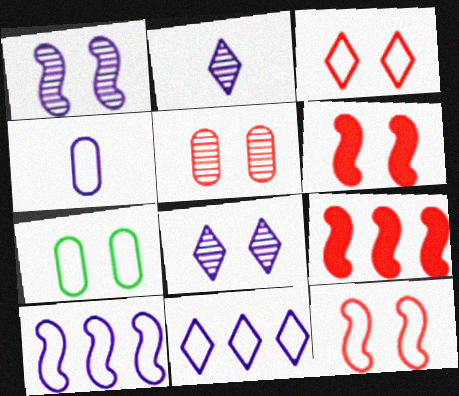[[2, 7, 9], 
[3, 5, 6], 
[6, 7, 8]]